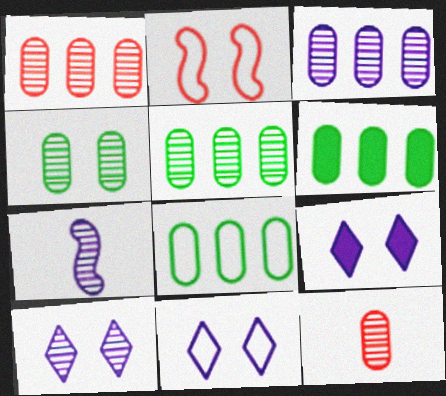[[1, 3, 5], 
[2, 4, 9], 
[3, 4, 12], 
[3, 7, 10], 
[5, 6, 8], 
[9, 10, 11]]